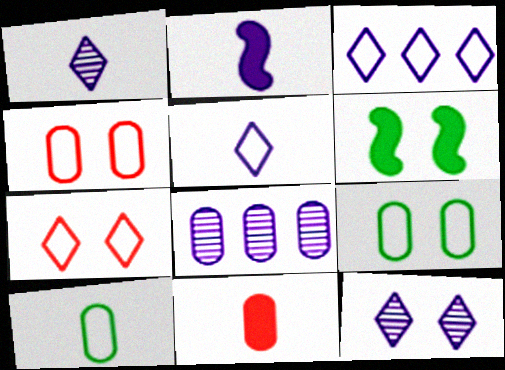[[4, 6, 12], 
[8, 9, 11]]